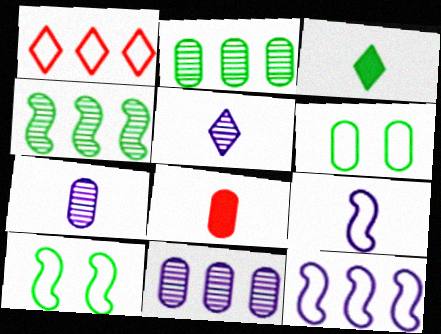[[1, 6, 9], 
[2, 3, 10], 
[3, 4, 6], 
[6, 8, 11]]